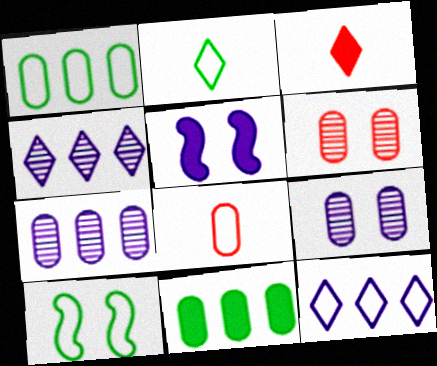[[1, 2, 10], 
[3, 5, 11], 
[3, 7, 10], 
[8, 9, 11], 
[8, 10, 12]]